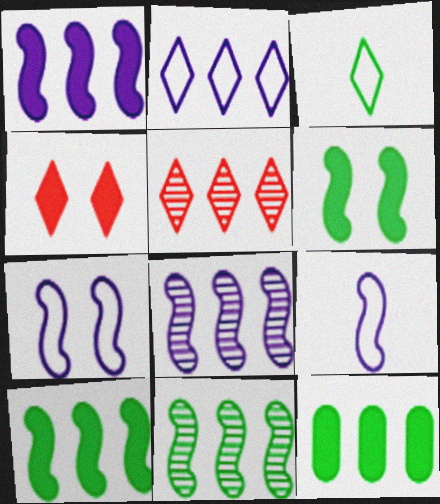[]